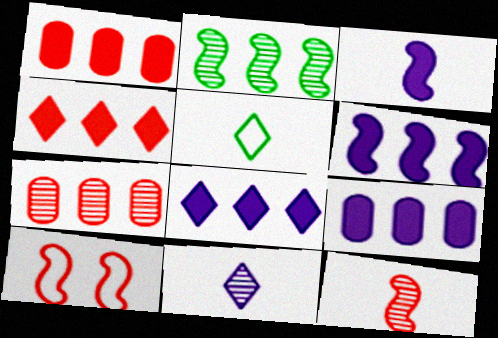[[2, 3, 10], 
[6, 8, 9]]